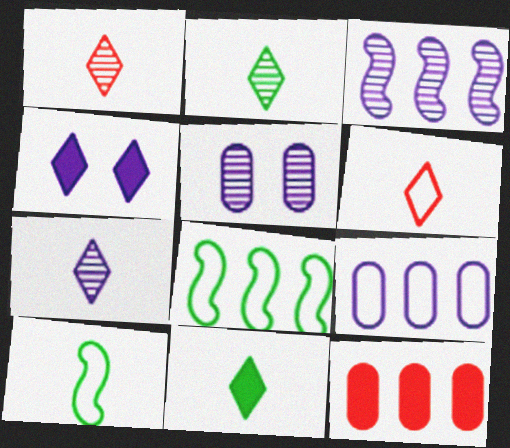[[1, 2, 7], 
[3, 5, 7], 
[6, 7, 11]]